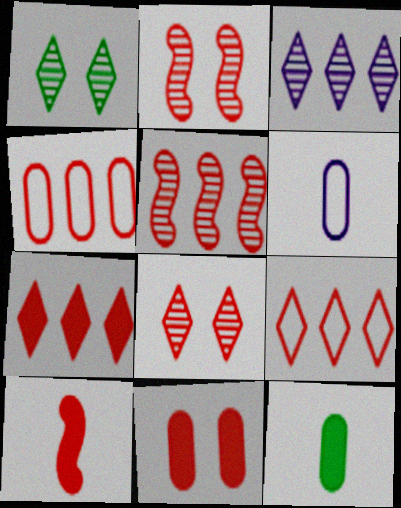[[4, 5, 7], 
[4, 8, 10], 
[7, 10, 11]]